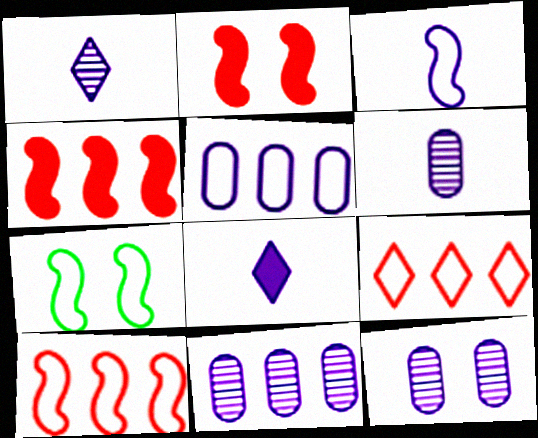[[3, 6, 8], 
[3, 7, 10], 
[6, 11, 12]]